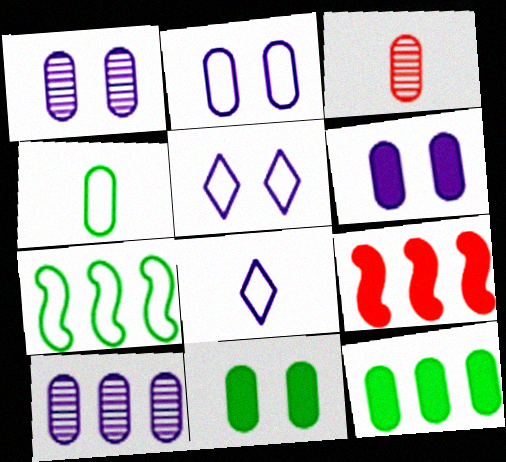[[1, 2, 6], 
[2, 3, 12]]